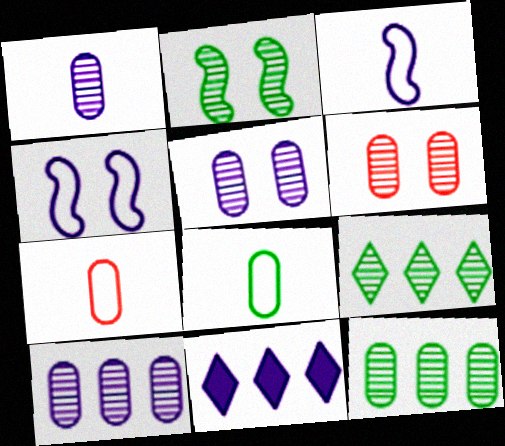[[1, 4, 11], 
[1, 5, 10], 
[1, 6, 12], 
[2, 7, 11], 
[3, 5, 11]]